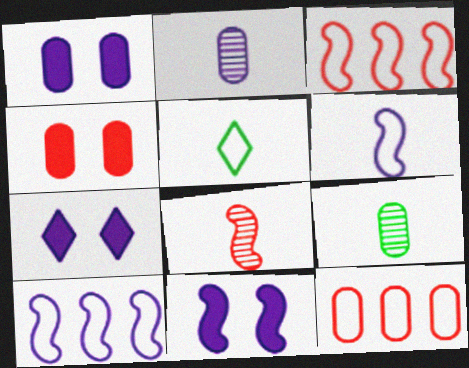[[1, 7, 11], 
[1, 9, 12], 
[2, 7, 10], 
[3, 7, 9]]